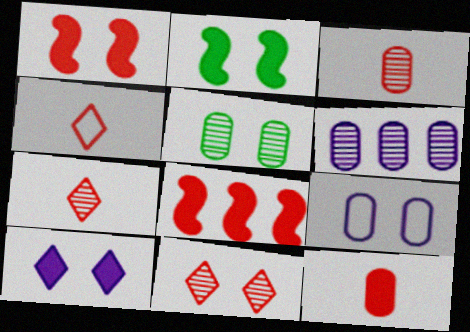[[2, 4, 6], 
[2, 9, 11], 
[3, 5, 6]]